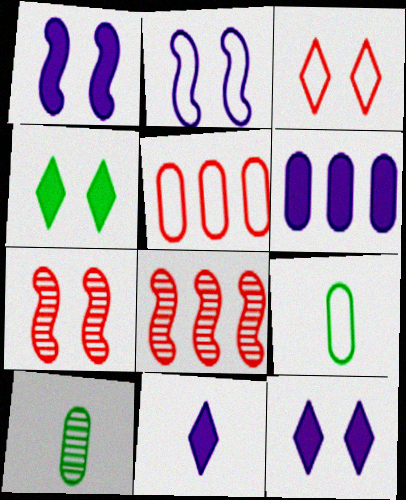[[1, 6, 11], 
[8, 9, 12]]